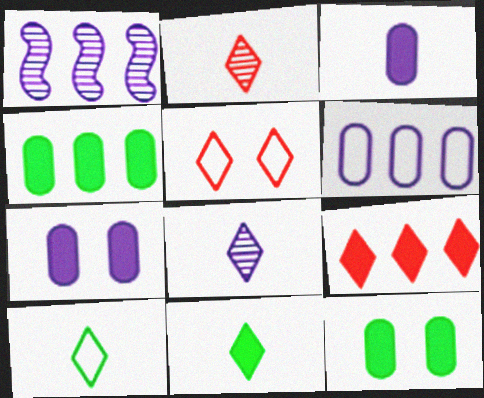[[2, 5, 9]]